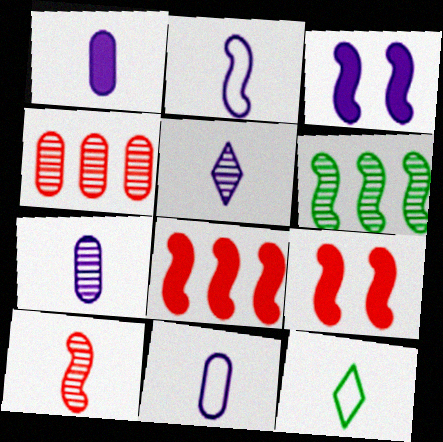[[1, 2, 5], 
[1, 7, 11], 
[1, 10, 12], 
[2, 6, 9], 
[3, 4, 12]]